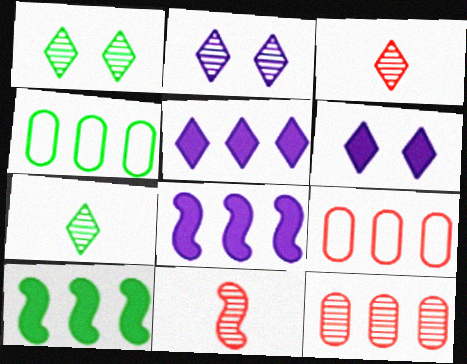[[4, 6, 11]]